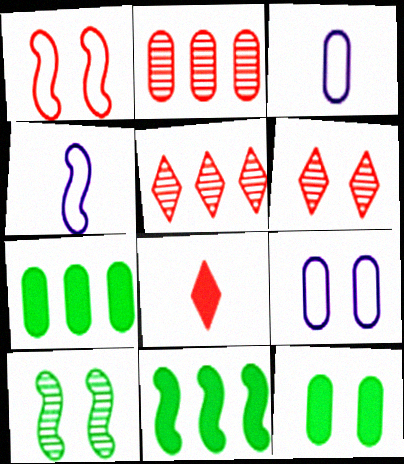[[1, 2, 8], 
[2, 3, 12], 
[3, 6, 11], 
[4, 5, 12], 
[4, 6, 7]]